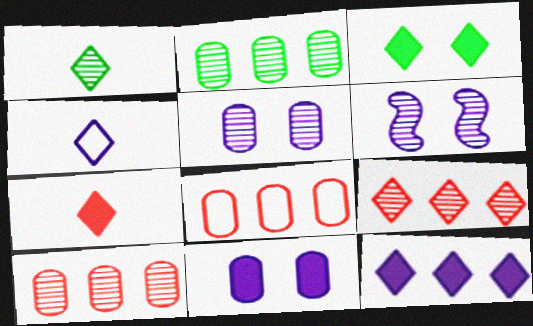[[1, 4, 7], 
[1, 6, 10], 
[3, 4, 9], 
[3, 7, 12]]